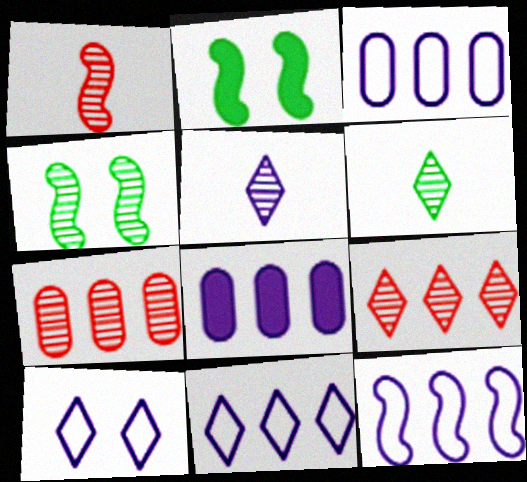[[1, 2, 12], 
[3, 11, 12], 
[4, 5, 7]]